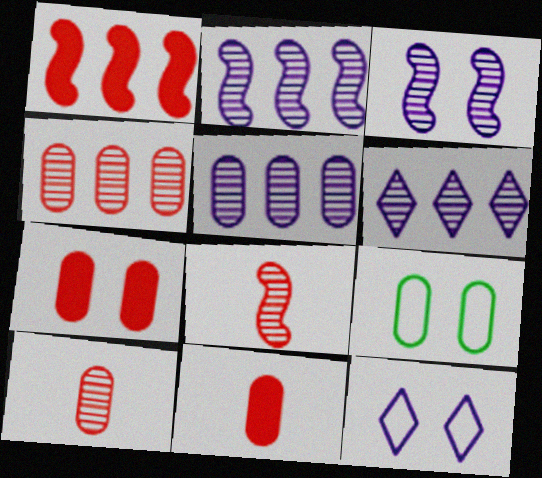[[2, 5, 6], 
[5, 9, 11]]